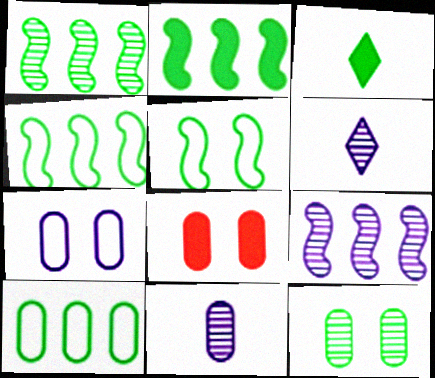[[1, 2, 4], 
[3, 4, 12], 
[4, 6, 8], 
[7, 8, 12], 
[8, 10, 11]]